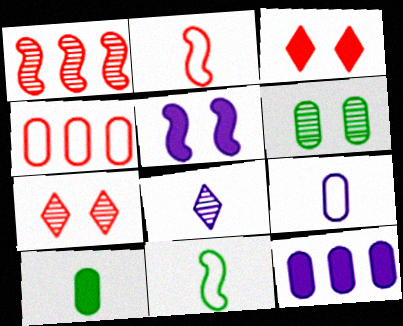[[1, 5, 11], 
[1, 6, 8], 
[2, 8, 10], 
[7, 11, 12]]